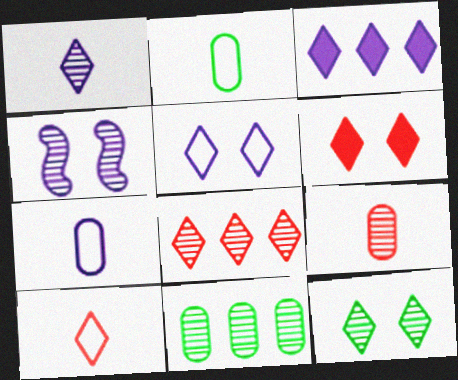[[1, 3, 5], 
[1, 8, 12], 
[3, 4, 7], 
[3, 10, 12], 
[5, 6, 12], 
[6, 8, 10]]